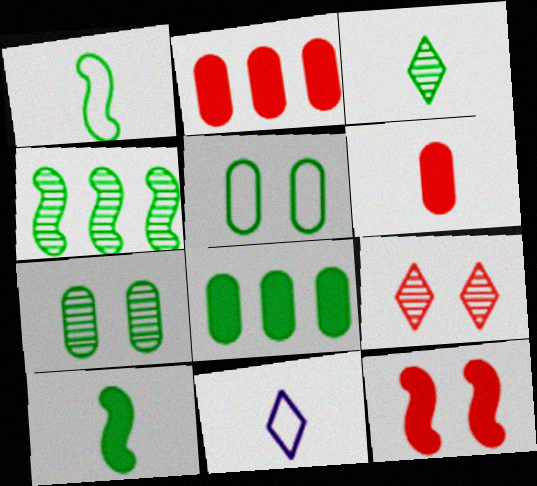[[3, 4, 7]]